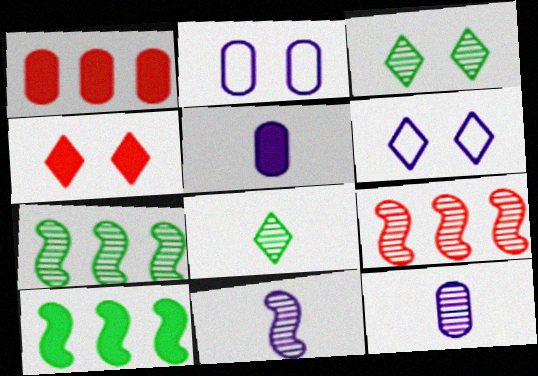[[3, 4, 6], 
[3, 9, 12], 
[4, 5, 10]]